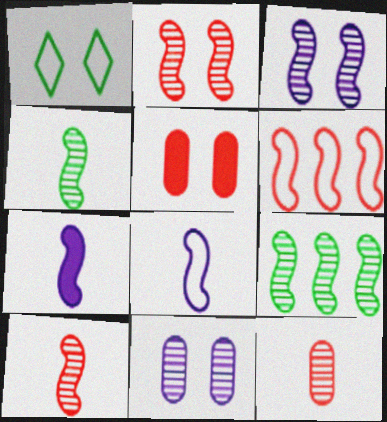[[1, 3, 5], 
[3, 9, 10]]